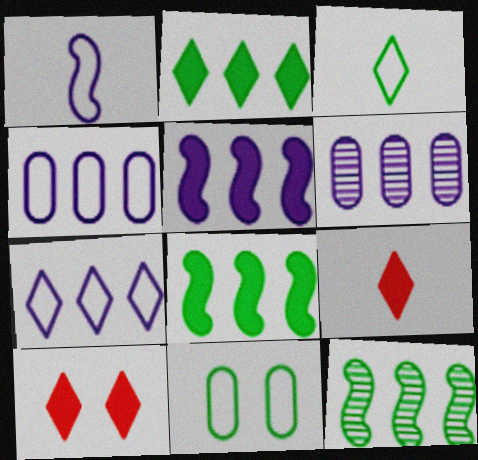[[5, 6, 7]]